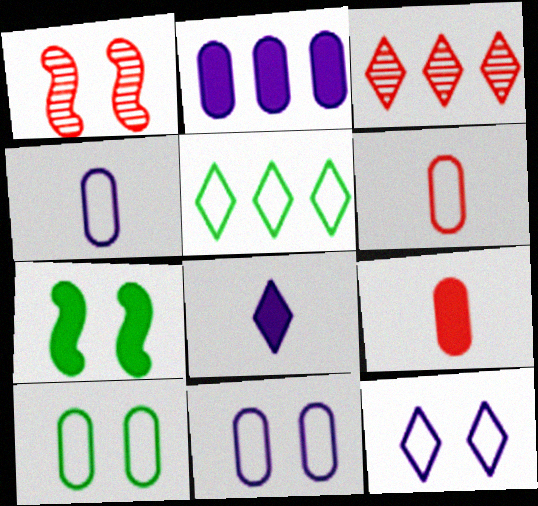[[3, 4, 7]]